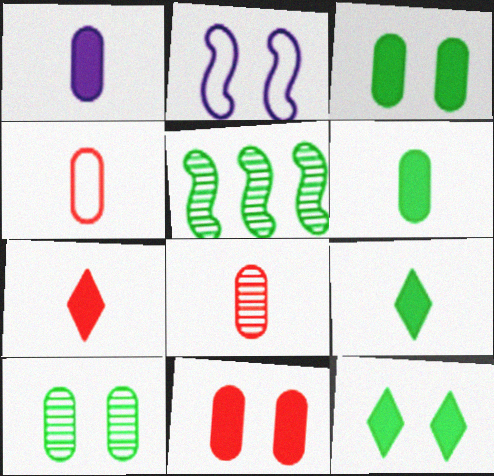[]